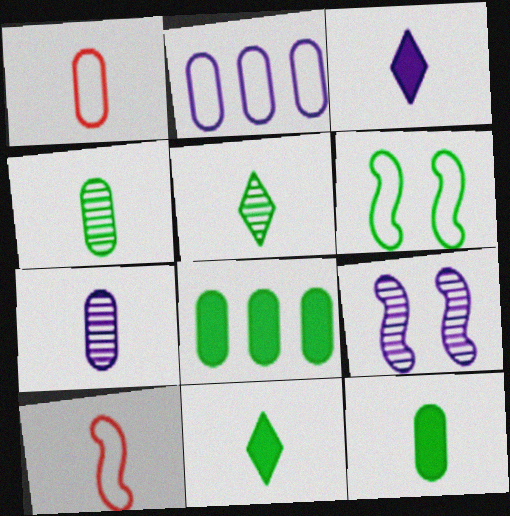[[1, 7, 12], 
[2, 3, 9], 
[3, 4, 10], 
[5, 6, 8], 
[7, 10, 11]]